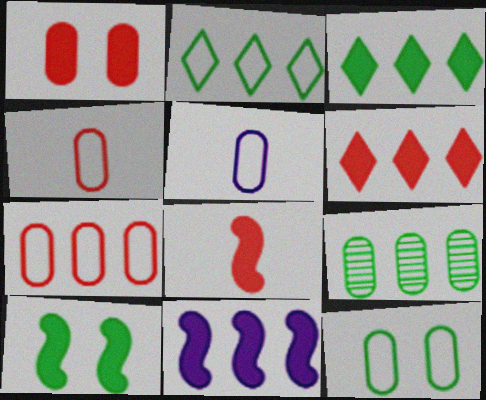[[1, 5, 9], 
[1, 6, 8], 
[5, 7, 12], 
[8, 10, 11]]